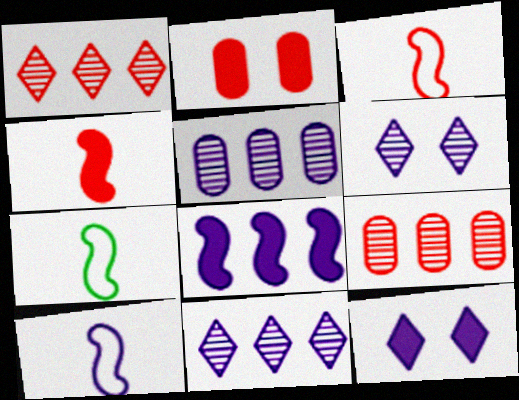[[1, 2, 3], 
[2, 7, 11], 
[3, 7, 10], 
[5, 10, 12], 
[7, 9, 12]]